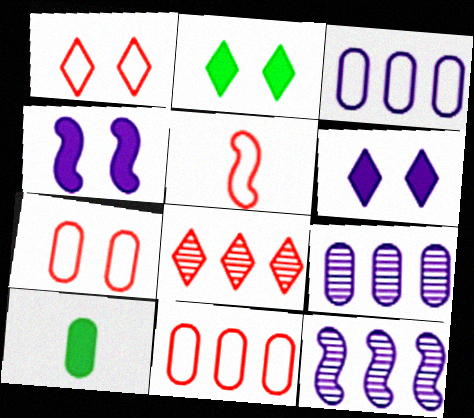[[1, 5, 11], 
[1, 10, 12], 
[2, 5, 9], 
[7, 9, 10]]